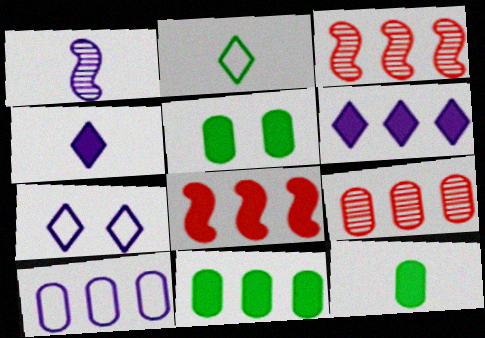[[3, 7, 12], 
[4, 5, 8], 
[5, 11, 12], 
[6, 8, 11], 
[9, 10, 11]]